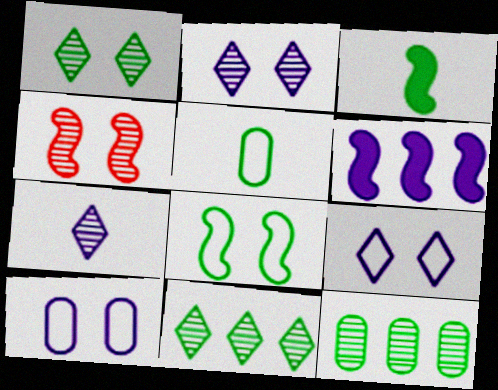[[4, 7, 12], 
[6, 7, 10]]